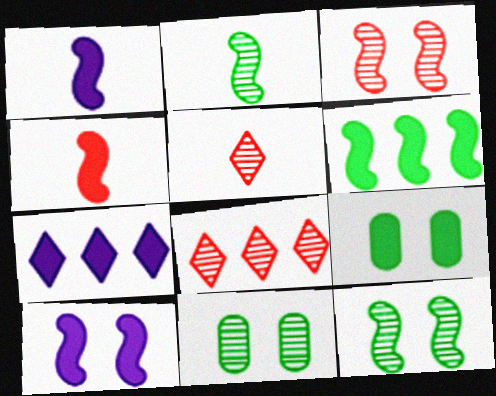[[4, 6, 10], 
[4, 7, 9]]